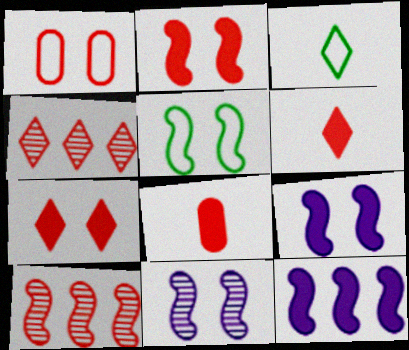[[1, 6, 10], 
[2, 5, 11]]